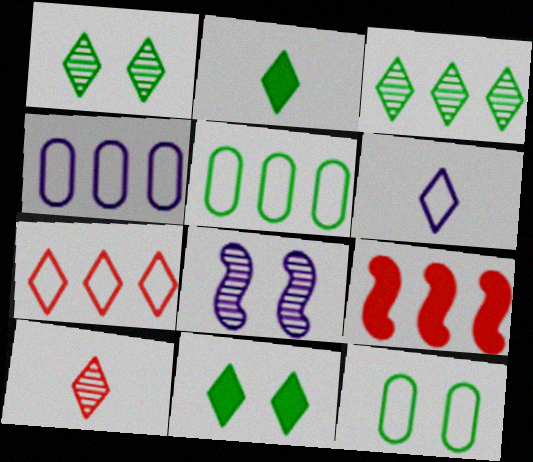[[2, 6, 10], 
[3, 4, 9]]